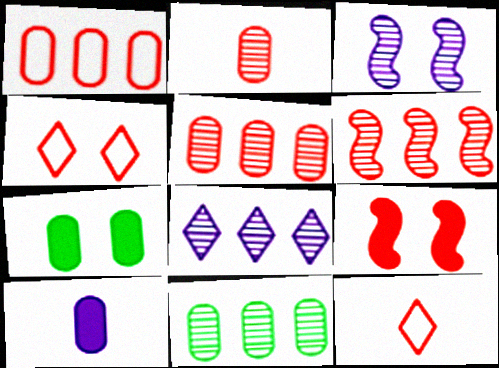[[3, 4, 7], 
[5, 9, 12], 
[6, 8, 11]]